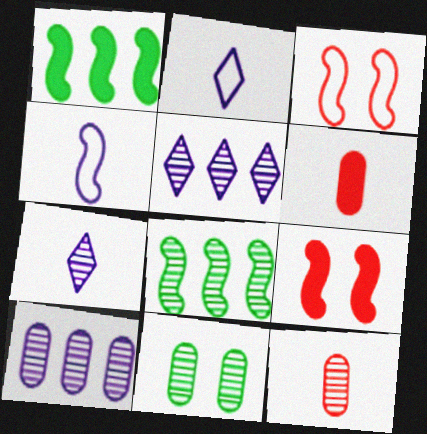[[4, 8, 9], 
[10, 11, 12]]